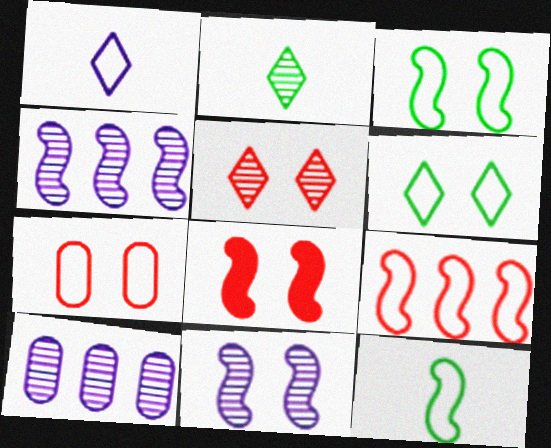[[3, 8, 11], 
[4, 8, 12], 
[5, 7, 8]]